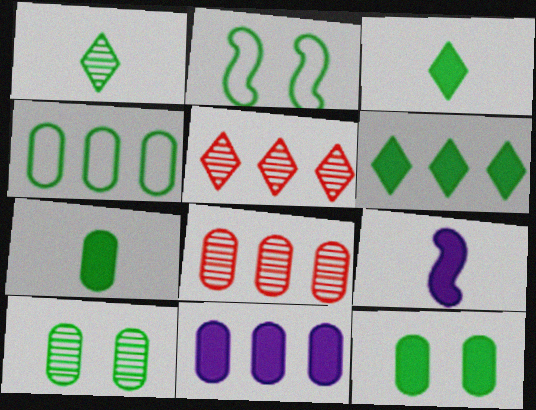[[4, 7, 10], 
[4, 8, 11]]